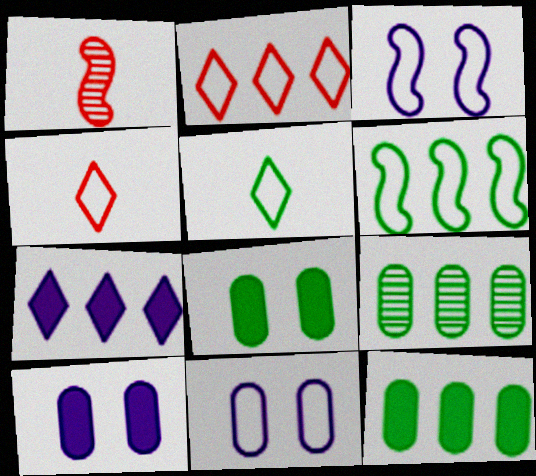[[4, 6, 11]]